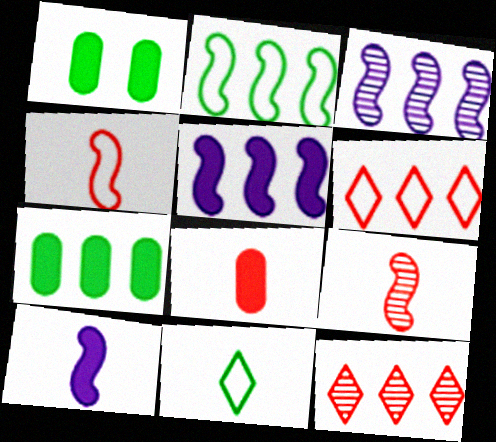[[3, 6, 7]]